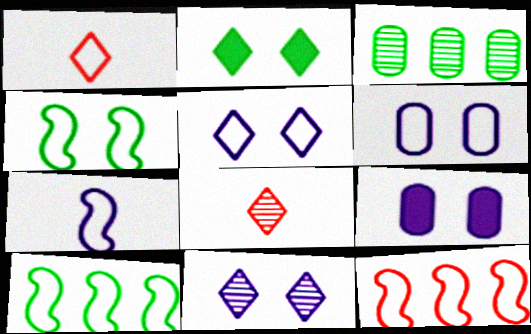[[1, 6, 10], 
[4, 7, 12], 
[8, 9, 10]]